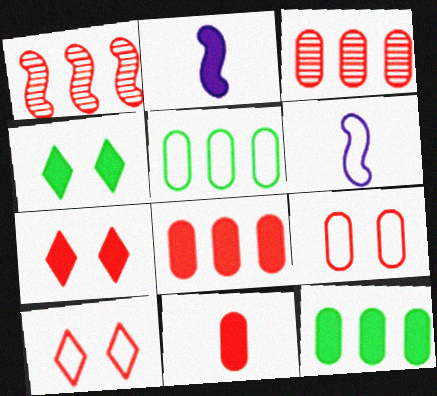[[1, 10, 11], 
[2, 4, 8], 
[2, 7, 12], 
[3, 4, 6], 
[3, 9, 11], 
[5, 6, 10]]